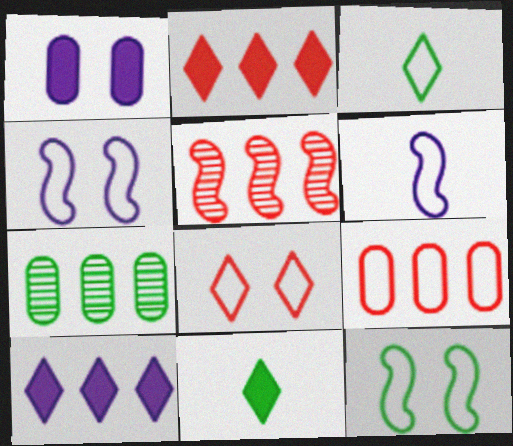[[1, 3, 5], 
[2, 5, 9], 
[3, 4, 9], 
[7, 11, 12]]